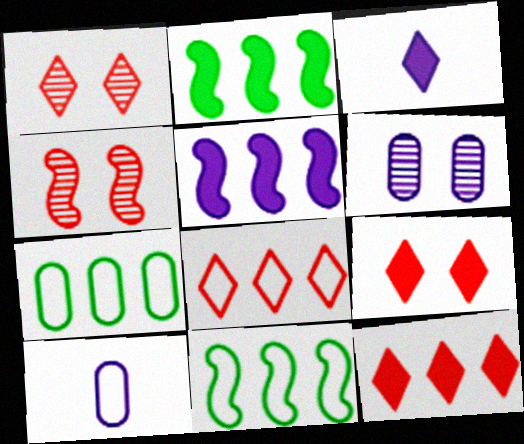[[1, 2, 10], 
[3, 4, 7]]